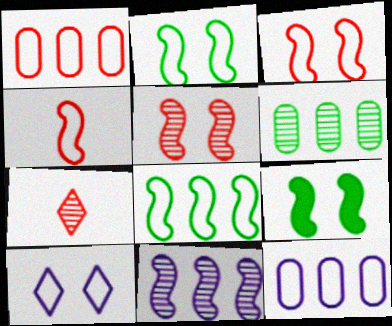[[4, 9, 11], 
[7, 9, 12]]